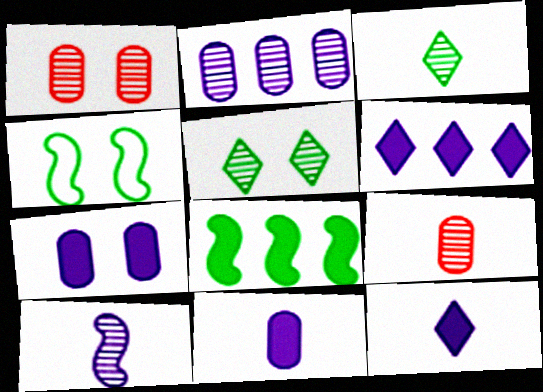[[3, 9, 10], 
[4, 6, 9]]